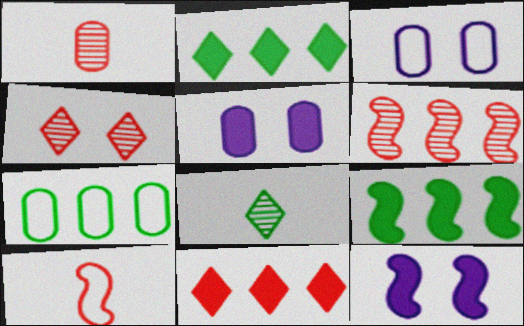[[1, 4, 6], 
[1, 5, 7]]